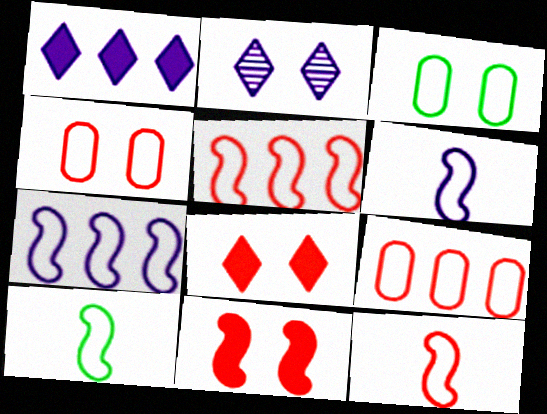[[2, 3, 11], 
[6, 10, 12]]